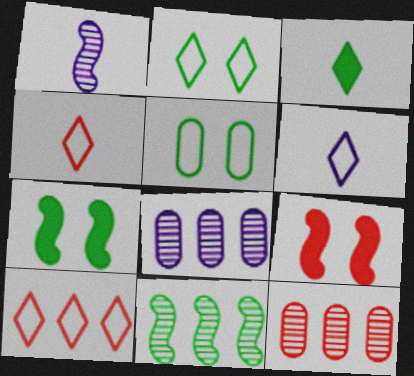[[2, 6, 10], 
[3, 5, 11], 
[4, 7, 8], 
[4, 9, 12], 
[6, 7, 12]]